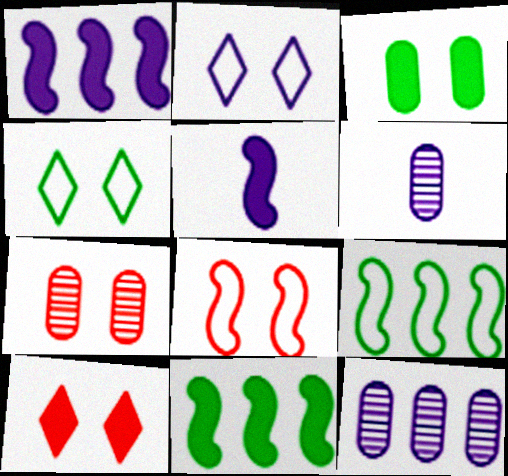[[1, 2, 6], 
[2, 5, 12], 
[6, 9, 10], 
[7, 8, 10]]